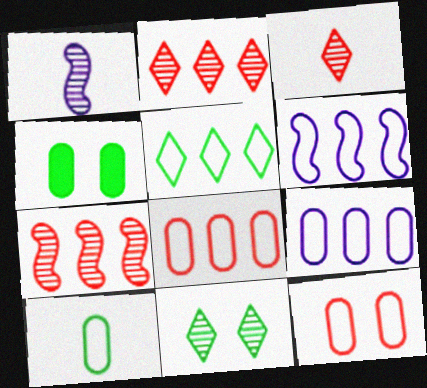[[3, 4, 6], 
[5, 6, 8], 
[9, 10, 12]]